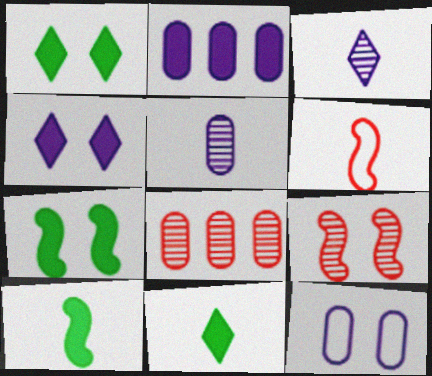[[1, 9, 12], 
[2, 5, 12], 
[5, 6, 11]]